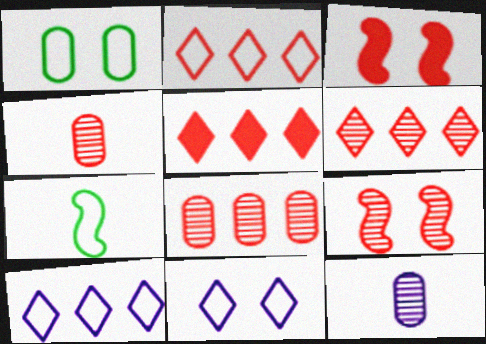[[2, 3, 4], 
[2, 5, 6], 
[4, 6, 9]]